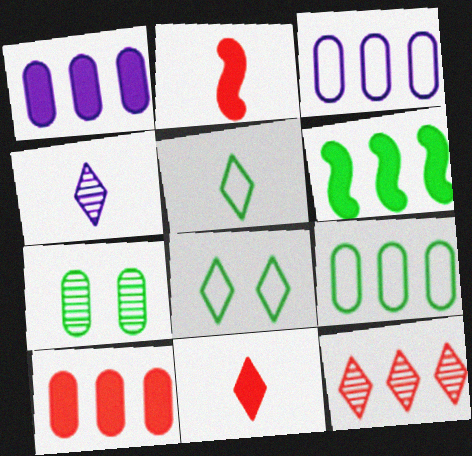[[3, 6, 12], 
[4, 5, 11], 
[5, 6, 7]]